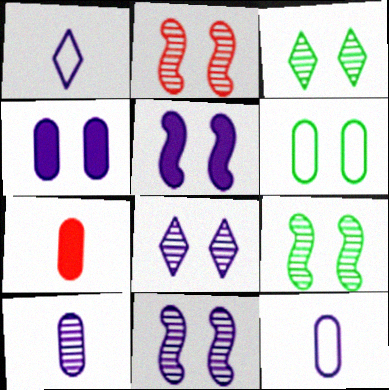[[2, 9, 11]]